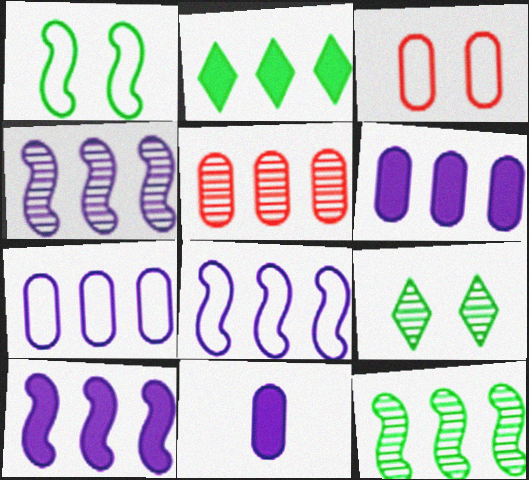[[2, 5, 8], 
[4, 8, 10]]